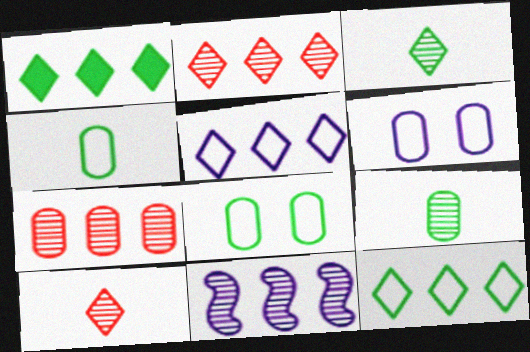[[1, 2, 5]]